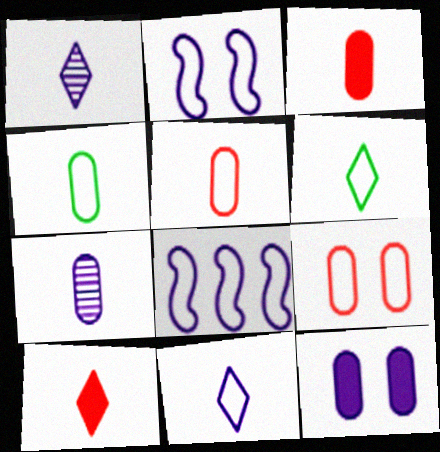[[1, 6, 10], 
[1, 8, 12], 
[3, 4, 7], 
[6, 8, 9]]